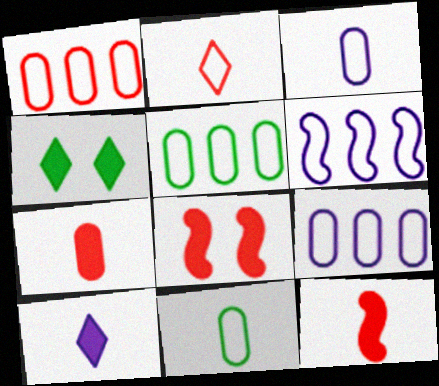[[1, 5, 9]]